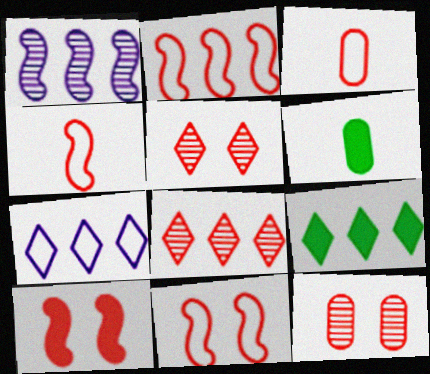[[2, 4, 11], 
[3, 8, 10], 
[7, 8, 9]]